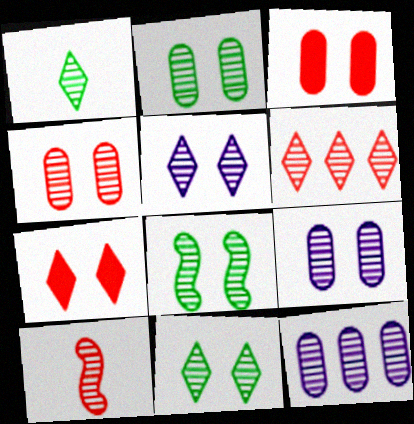[[1, 5, 6], 
[2, 4, 9], 
[2, 8, 11], 
[4, 5, 8], 
[4, 6, 10], 
[10, 11, 12]]